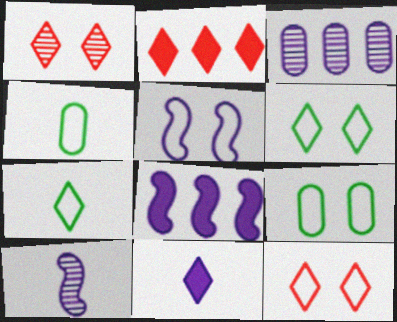[[1, 4, 8], 
[2, 9, 10], 
[3, 5, 11], 
[5, 8, 10], 
[5, 9, 12]]